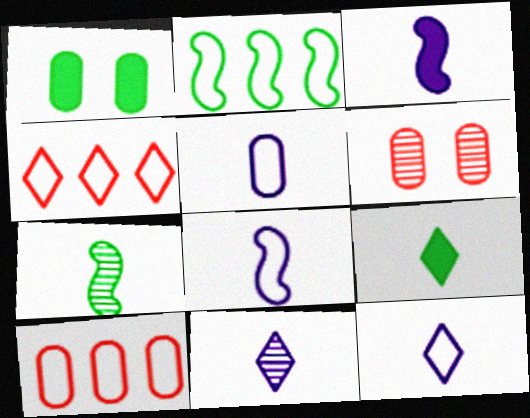[[3, 5, 11], 
[5, 8, 12]]